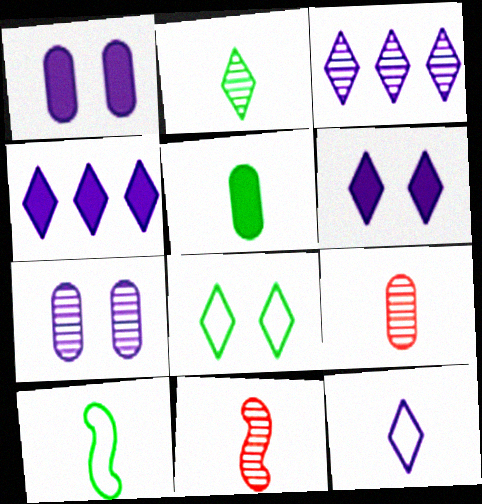[[2, 5, 10], 
[3, 6, 12], 
[5, 11, 12]]